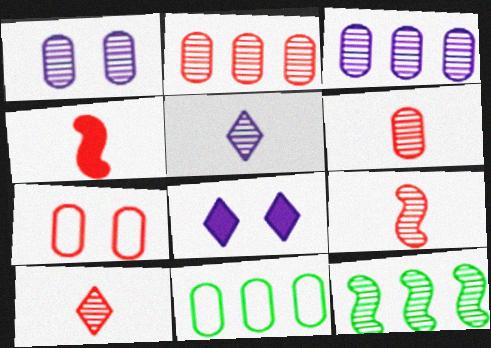[[1, 10, 12], 
[6, 9, 10], 
[8, 9, 11]]